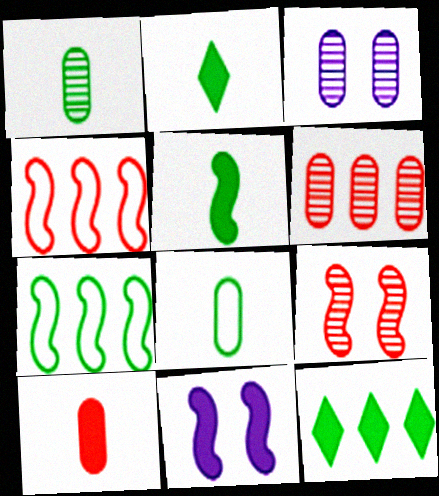[[1, 3, 6], 
[2, 3, 4], 
[10, 11, 12]]